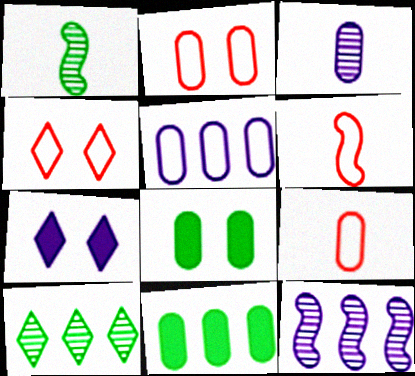[[2, 3, 11]]